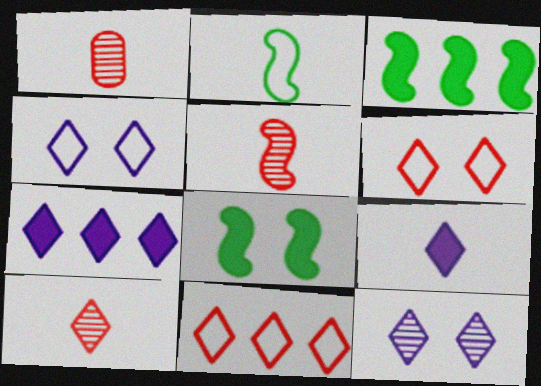[[1, 2, 9], 
[1, 3, 4], 
[1, 5, 10]]